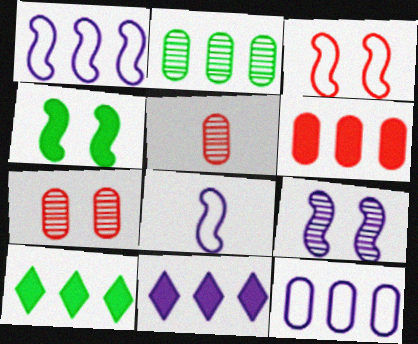[[2, 6, 12], 
[3, 4, 9], 
[7, 8, 10]]